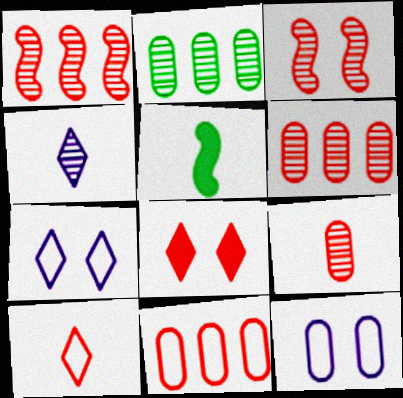[[2, 3, 4], 
[5, 6, 7]]